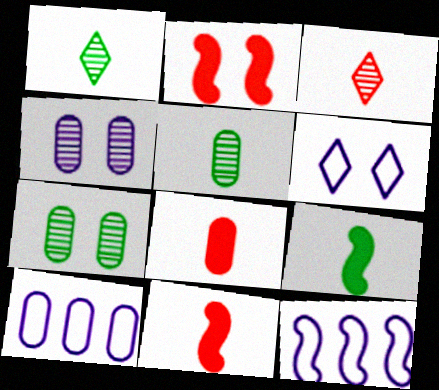[[1, 2, 10], 
[2, 6, 7], 
[7, 8, 10]]